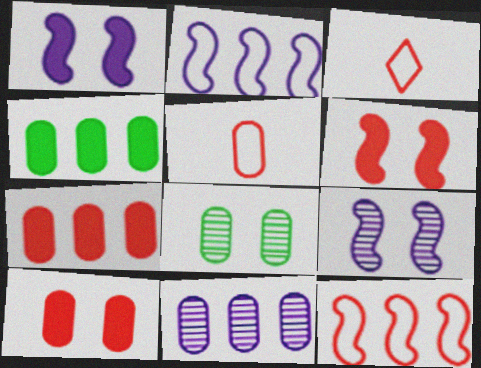[[3, 4, 9]]